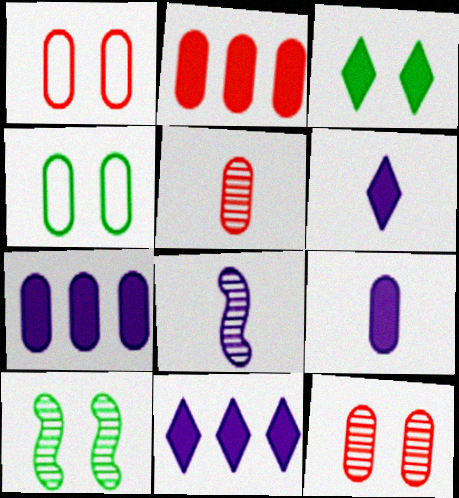[[1, 2, 5], 
[3, 4, 10], 
[4, 5, 7]]